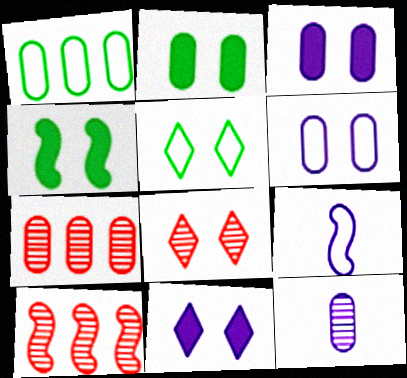[[4, 6, 8], 
[4, 9, 10], 
[5, 8, 11]]